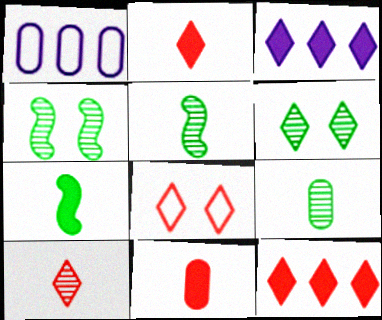[[1, 2, 4], 
[8, 10, 12]]